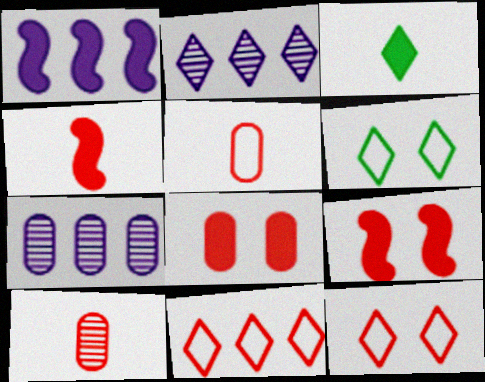[[1, 3, 8], 
[1, 6, 10], 
[2, 3, 12], 
[4, 6, 7], 
[9, 10, 11]]